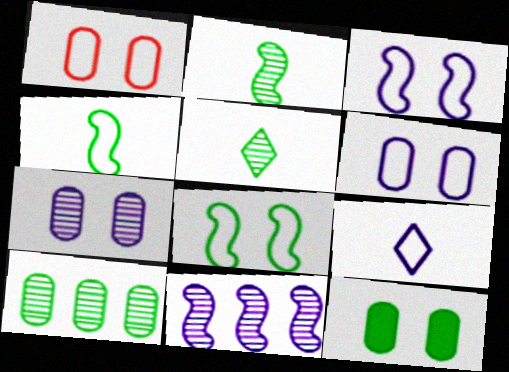[[1, 7, 12]]